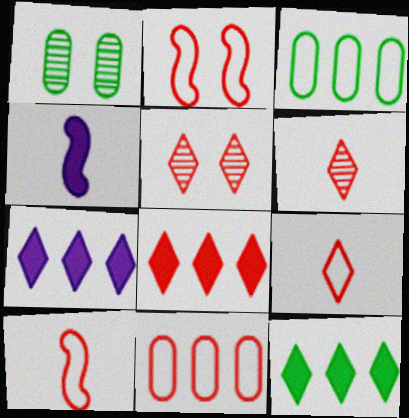[[1, 7, 10], 
[2, 9, 11], 
[3, 4, 5], 
[5, 8, 9], 
[7, 8, 12]]